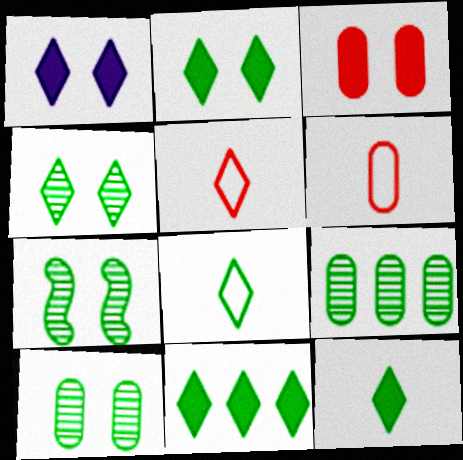[[2, 11, 12], 
[4, 7, 10], 
[4, 8, 11]]